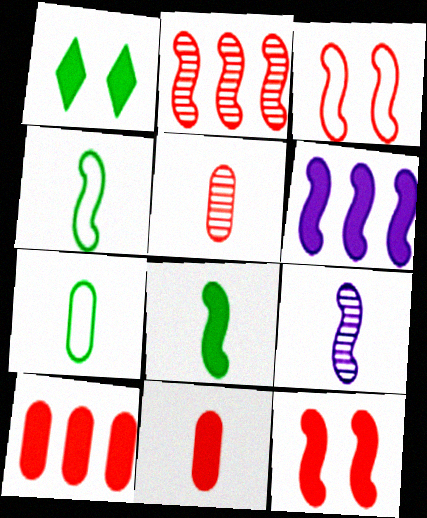[[1, 6, 11], 
[6, 8, 12]]